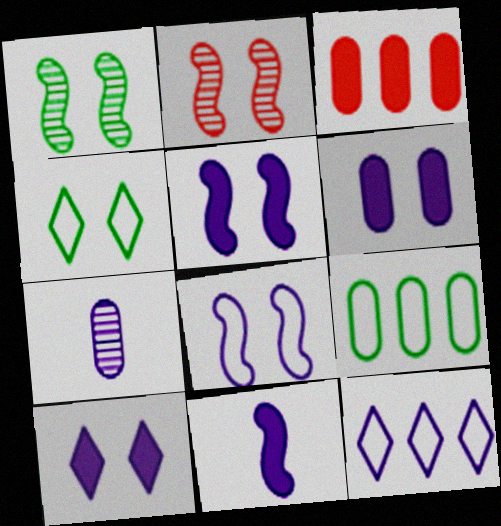[[2, 4, 6], 
[5, 6, 10], 
[5, 7, 12]]